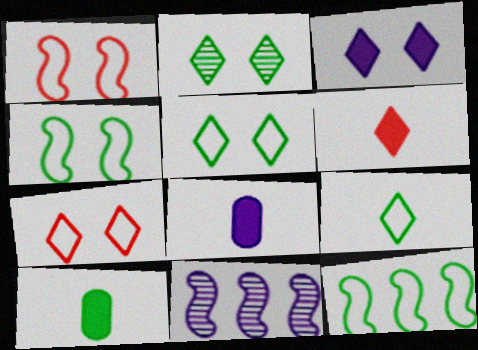[[2, 3, 7], 
[2, 10, 12], 
[7, 10, 11]]